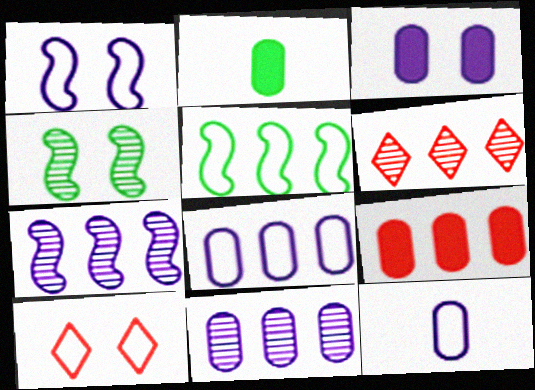[[1, 2, 6], 
[2, 3, 9], 
[2, 7, 10], 
[3, 4, 10], 
[3, 11, 12], 
[5, 10, 12]]